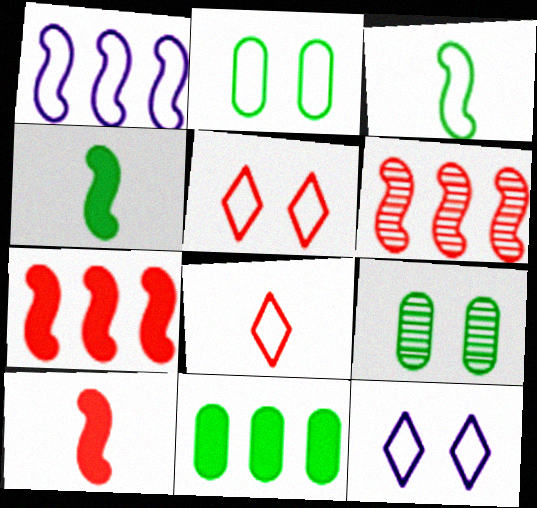[[1, 2, 8]]